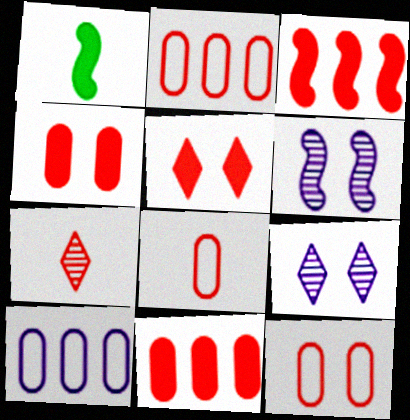[[1, 2, 9], 
[2, 8, 12], 
[3, 7, 12]]